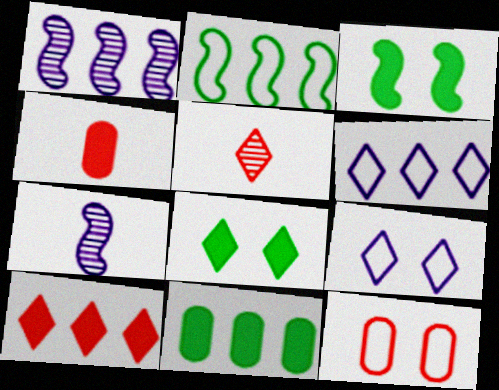[[5, 6, 8]]